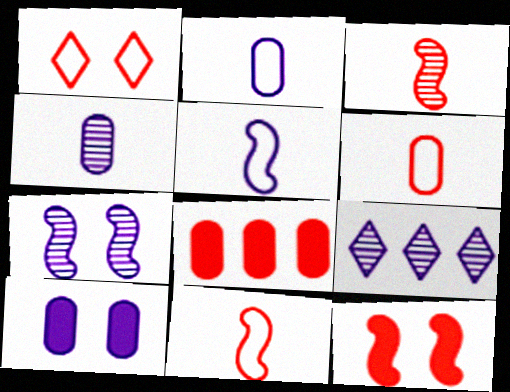[[1, 3, 8], 
[4, 7, 9], 
[5, 9, 10]]